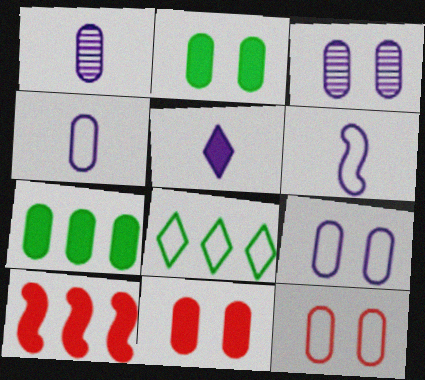[[1, 5, 6], 
[1, 7, 12], 
[2, 3, 12], 
[2, 5, 10], 
[6, 8, 12]]